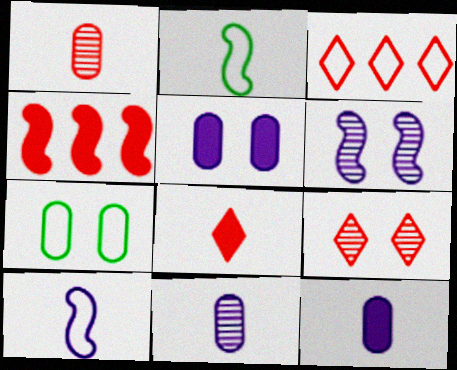[[2, 4, 6], 
[2, 8, 11], 
[3, 7, 10], 
[3, 8, 9]]